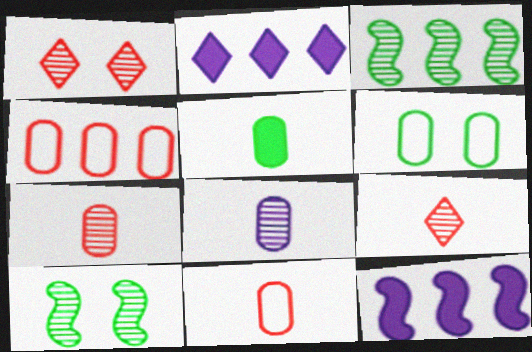[[1, 3, 8], 
[2, 3, 4], 
[2, 10, 11], 
[5, 8, 11], 
[6, 9, 12]]